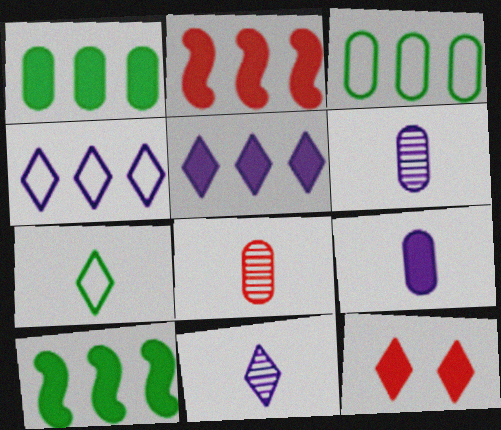[[1, 2, 5], 
[9, 10, 12]]